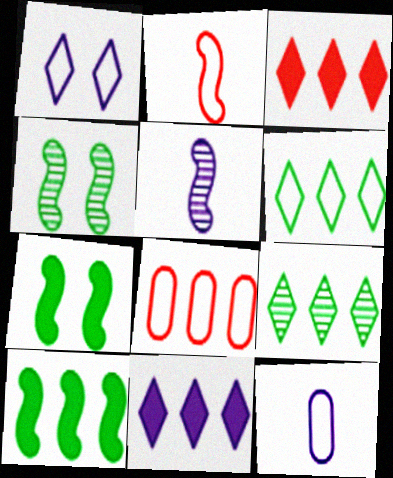[[3, 4, 12]]